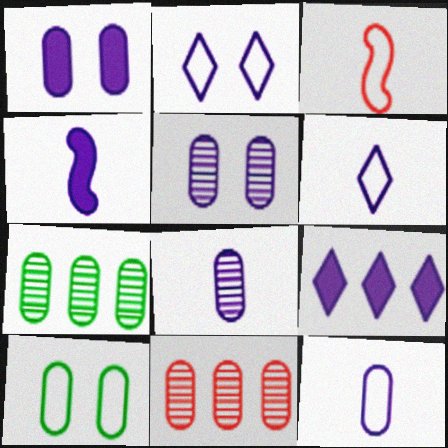[[1, 4, 9], 
[4, 6, 8]]